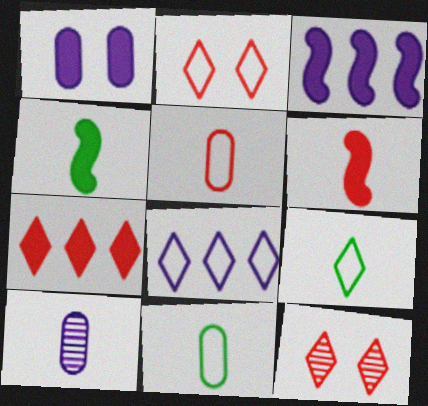[[1, 4, 7], 
[2, 8, 9], 
[3, 11, 12], 
[6, 9, 10]]